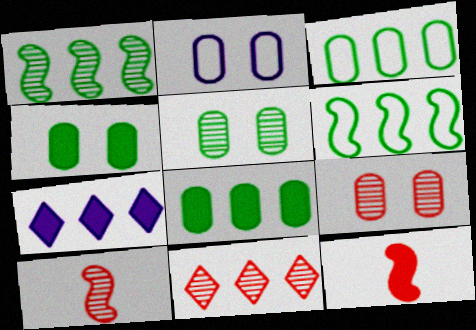[[2, 4, 9], 
[4, 7, 12], 
[9, 10, 11]]